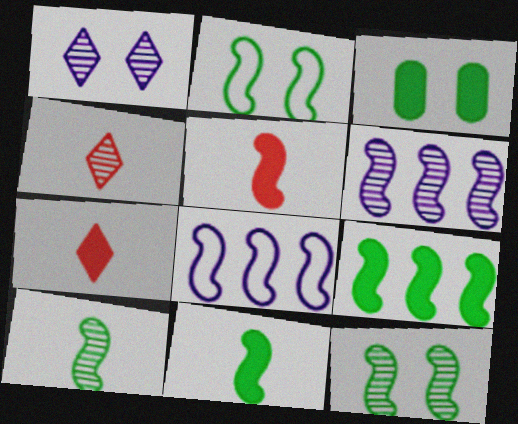[[2, 5, 6], 
[2, 9, 10], 
[3, 4, 8], 
[5, 8, 12]]